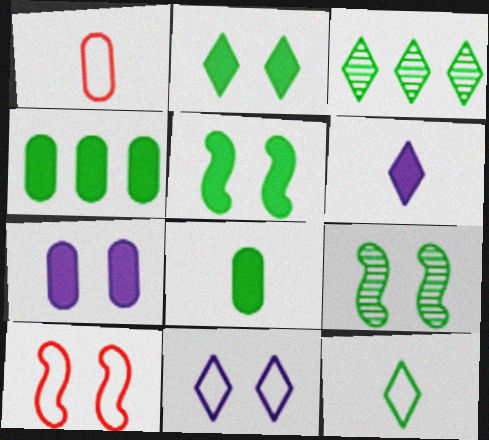[[2, 3, 12], 
[4, 9, 12]]